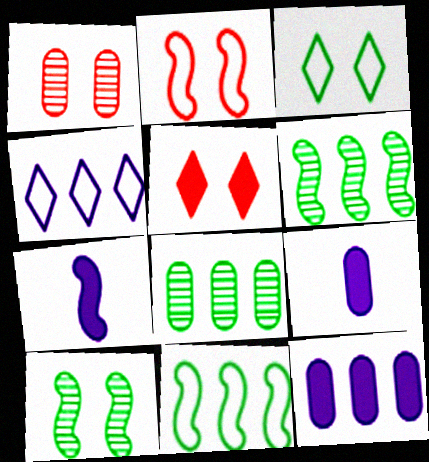[[1, 2, 5], 
[2, 6, 7]]